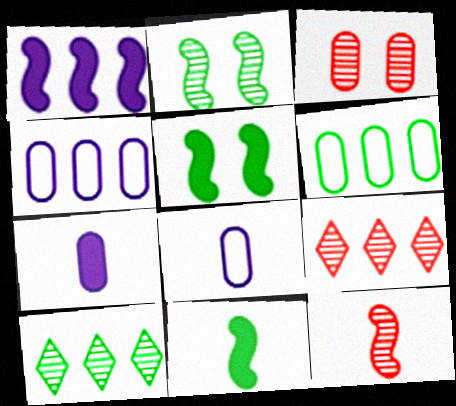[[1, 6, 9], 
[3, 6, 7], 
[3, 9, 12], 
[5, 8, 9]]